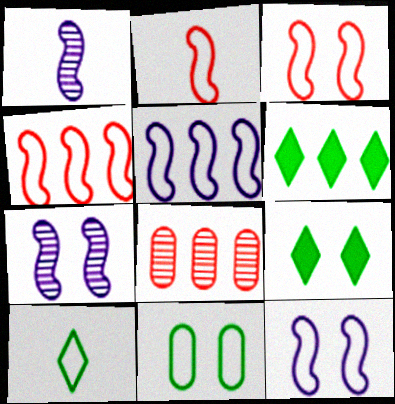[[2, 3, 4], 
[5, 6, 8]]